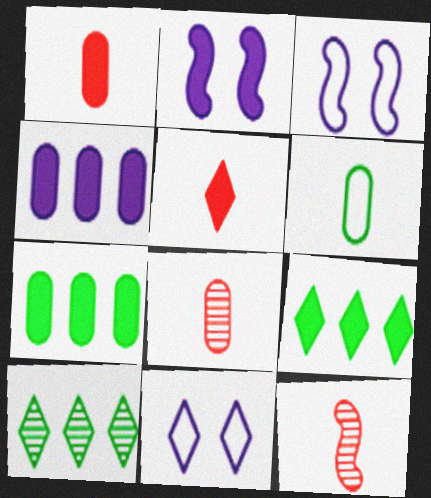[[1, 2, 9], 
[1, 3, 10], 
[2, 5, 7], 
[3, 8, 9], 
[5, 10, 11], 
[7, 11, 12]]